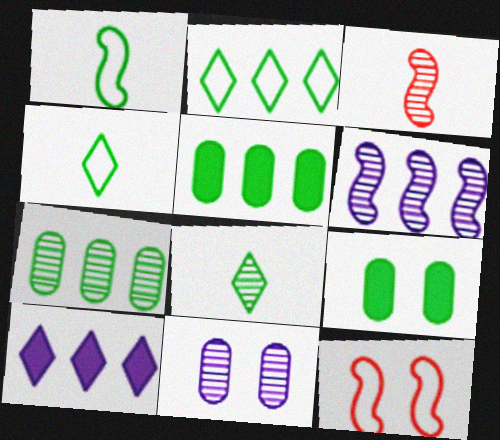[]